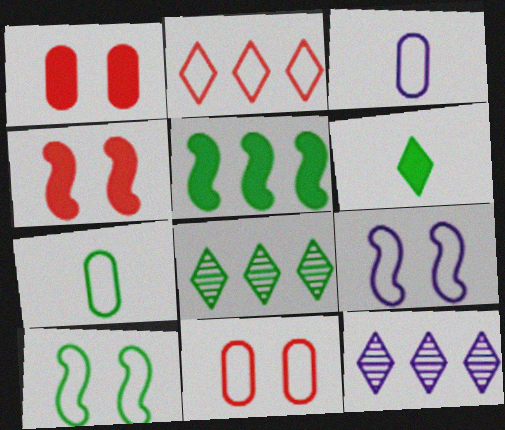[[2, 3, 10], 
[2, 7, 9], 
[3, 4, 8], 
[4, 7, 12]]